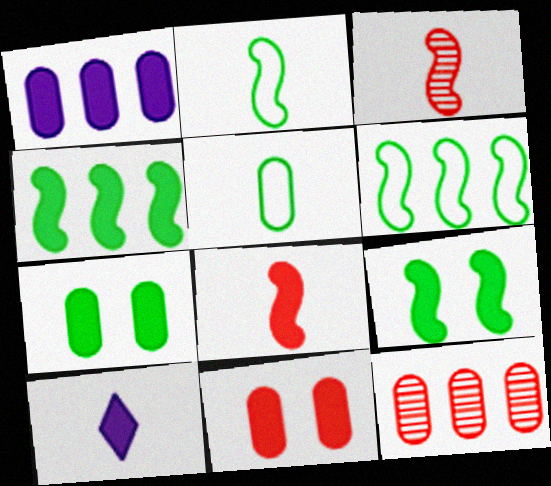[[3, 5, 10], 
[4, 10, 11]]